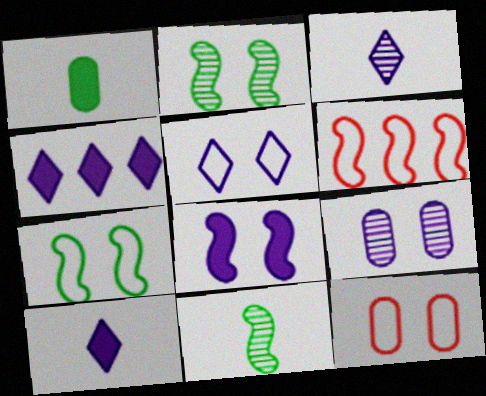[[3, 4, 5], 
[4, 11, 12], 
[5, 7, 12], 
[5, 8, 9], 
[6, 8, 11]]